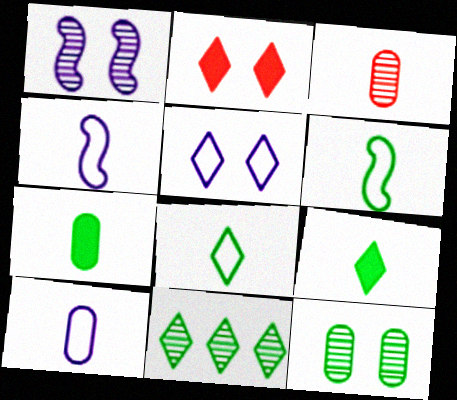[[1, 3, 11], 
[3, 4, 9], 
[3, 7, 10]]